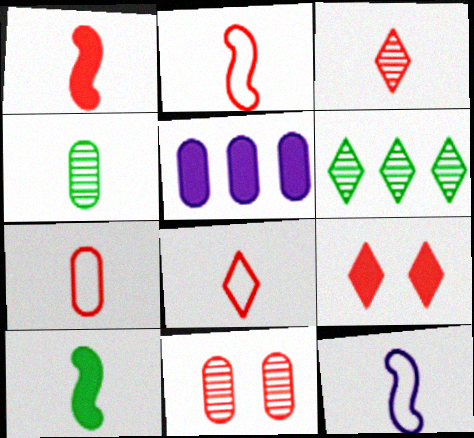[[1, 3, 7], 
[2, 7, 8], 
[5, 9, 10]]